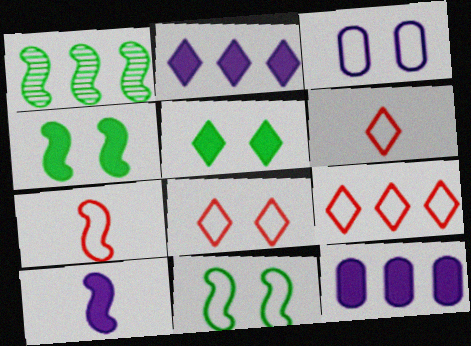[[1, 9, 12], 
[3, 8, 11], 
[6, 8, 9]]